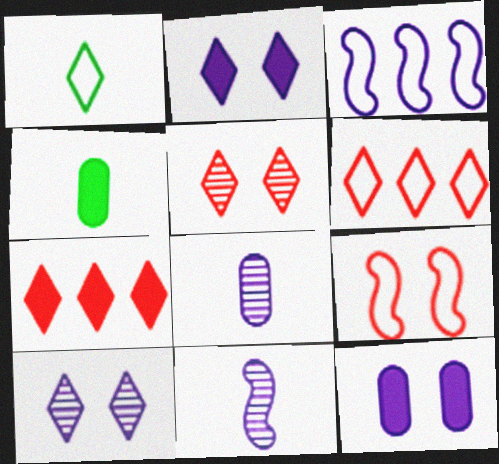[[1, 7, 10], 
[2, 3, 8], 
[3, 4, 5]]